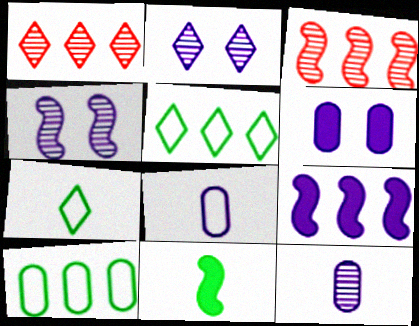[[1, 9, 10], 
[2, 8, 9], 
[3, 6, 7]]